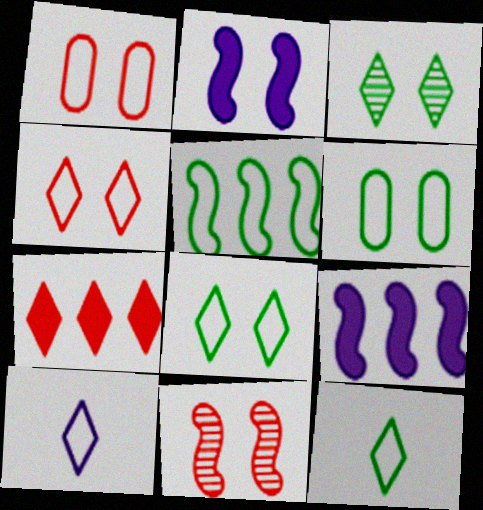[[1, 2, 3], 
[1, 5, 10], 
[3, 7, 10], 
[5, 6, 12]]